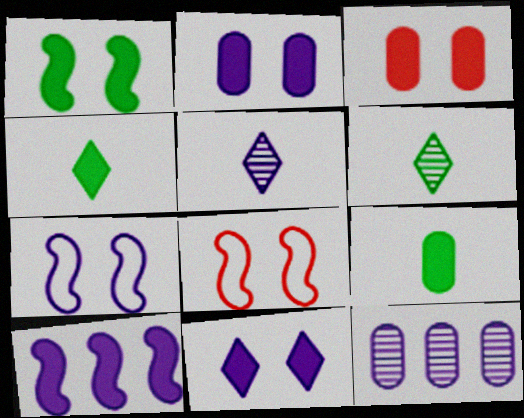[[1, 3, 11], 
[3, 4, 10], 
[4, 8, 12]]